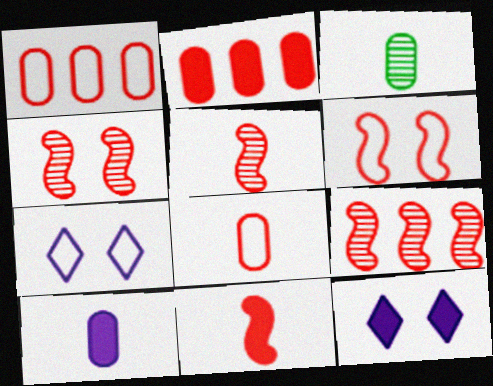[[3, 8, 10], 
[4, 5, 9], 
[6, 9, 11]]